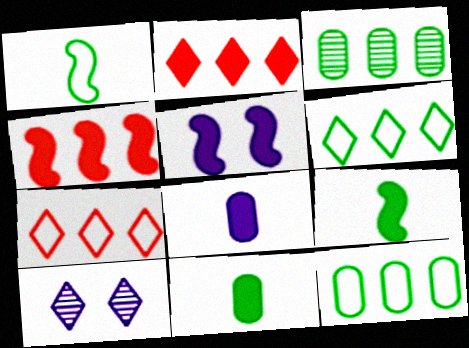[[2, 5, 11], 
[4, 5, 9]]